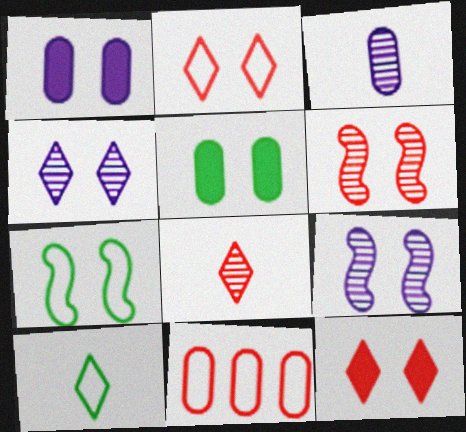[[2, 5, 9], 
[3, 5, 11]]